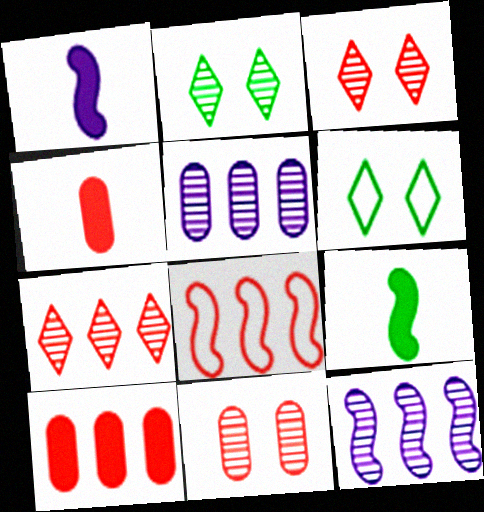[[3, 4, 8], 
[4, 6, 12], 
[7, 8, 10]]